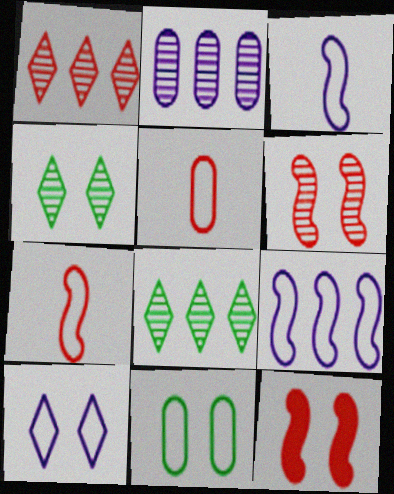[[1, 5, 12]]